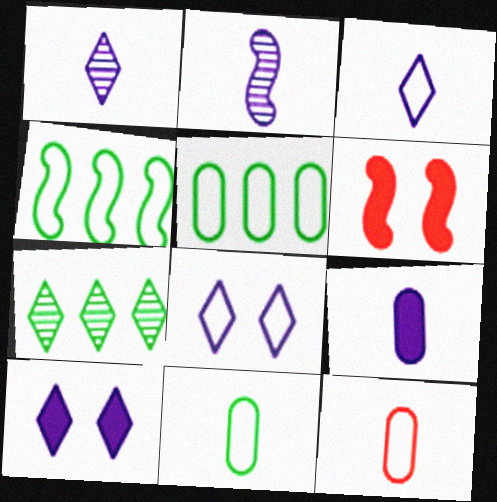[[1, 5, 6], 
[2, 3, 9], 
[2, 4, 6], 
[4, 8, 12]]